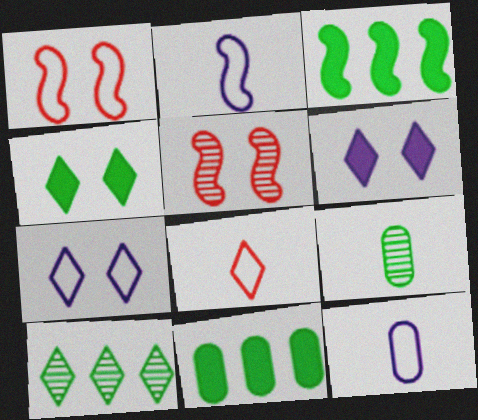[[2, 3, 5], 
[6, 8, 10]]